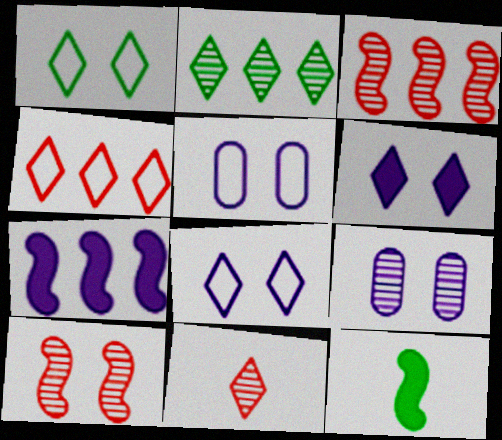[[4, 9, 12]]